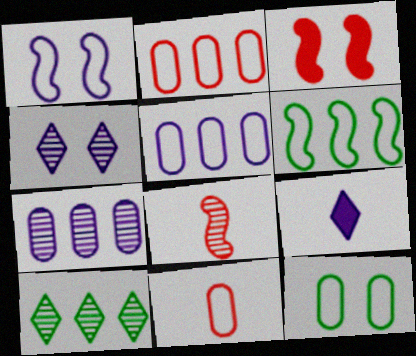[[1, 7, 9], 
[3, 4, 12], 
[5, 11, 12]]